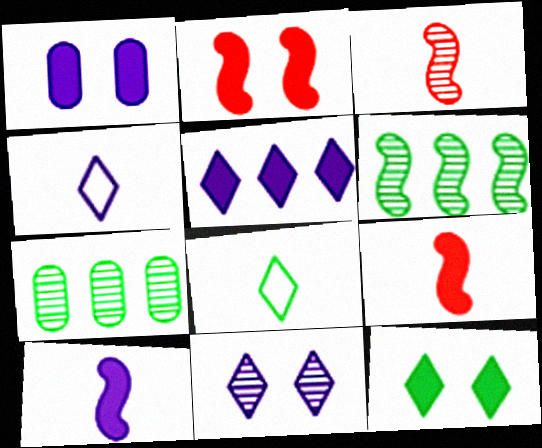[[1, 2, 12], 
[1, 5, 10], 
[2, 4, 7], 
[3, 7, 11], 
[4, 5, 11]]